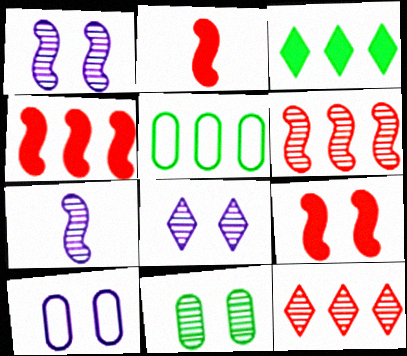[[2, 4, 9], 
[2, 5, 8], 
[7, 11, 12]]